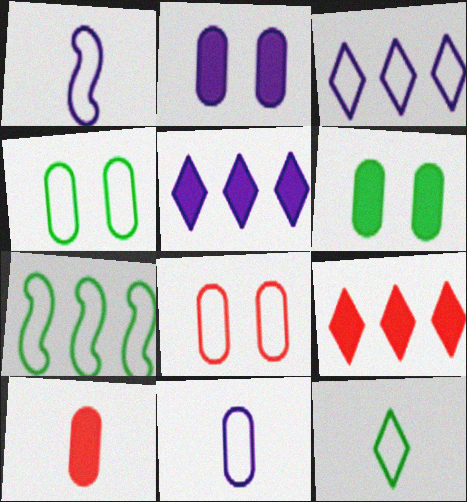[[4, 7, 12]]